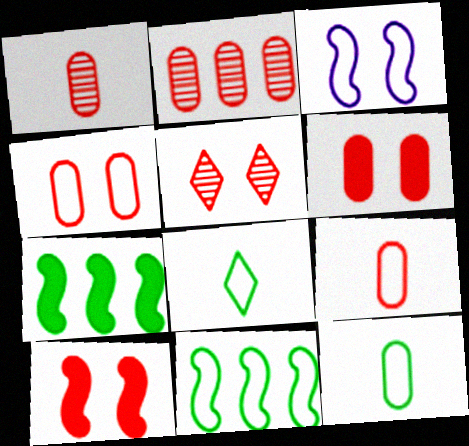[[2, 6, 9], 
[4, 5, 10]]